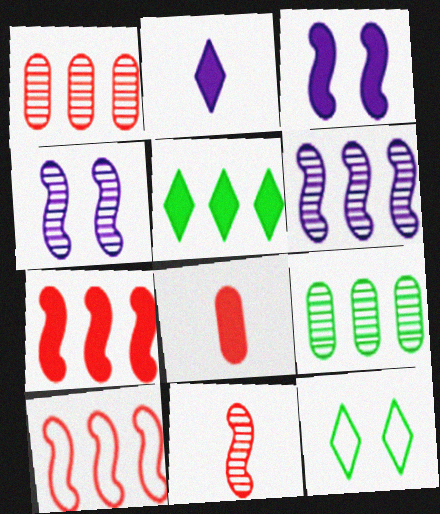[[3, 5, 8], 
[6, 8, 12]]